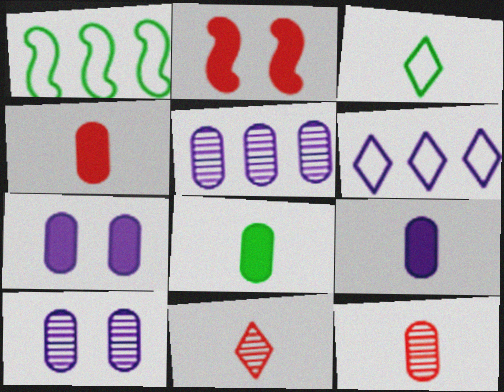[[1, 7, 11], 
[2, 3, 5], 
[4, 8, 9]]